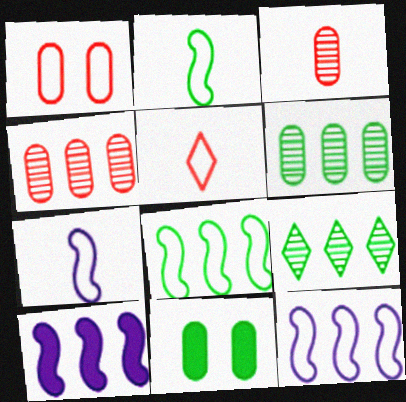[[2, 9, 11]]